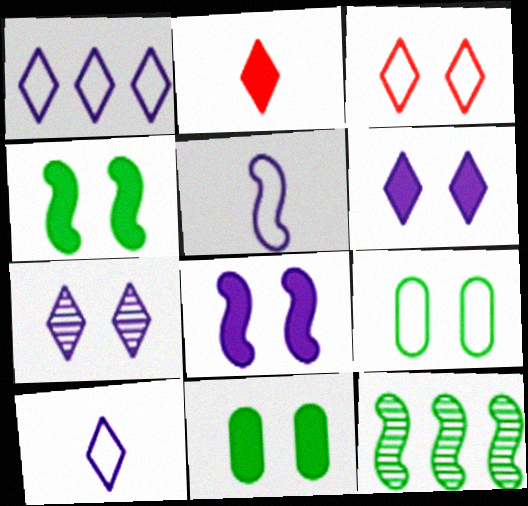[]